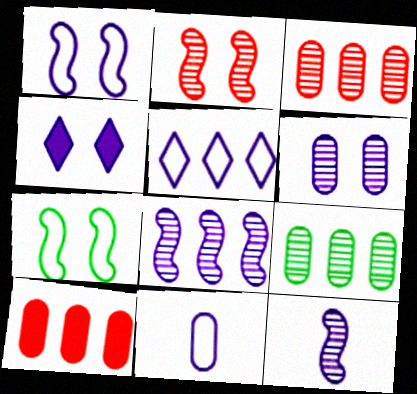[[1, 4, 6], 
[1, 5, 11], 
[4, 8, 11]]